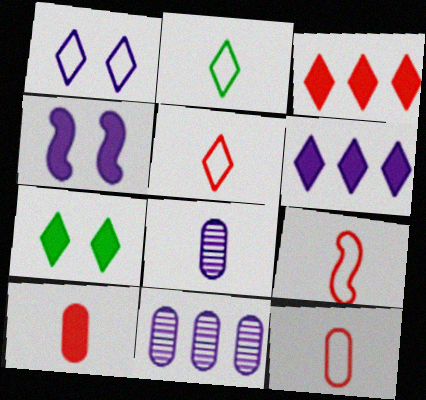[[5, 9, 12], 
[7, 9, 11]]